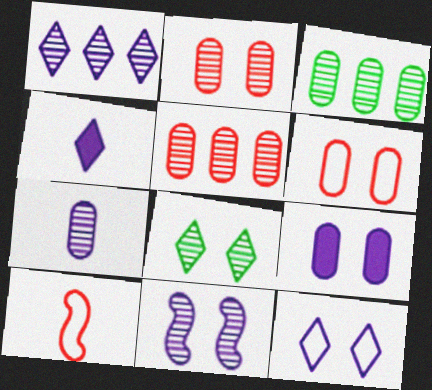[[1, 4, 12], 
[1, 7, 11], 
[2, 3, 7], 
[2, 8, 11], 
[9, 11, 12]]